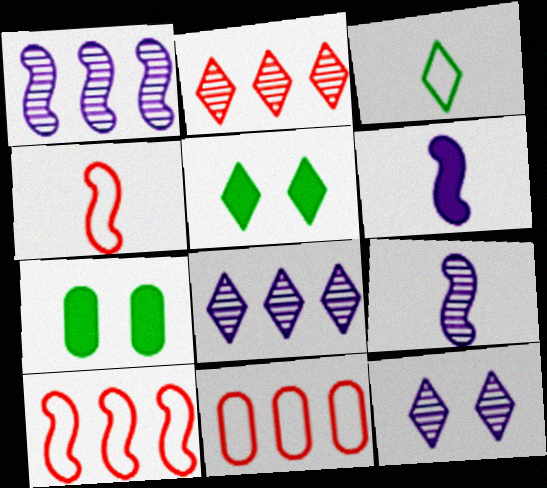[[4, 7, 8], 
[5, 9, 11]]